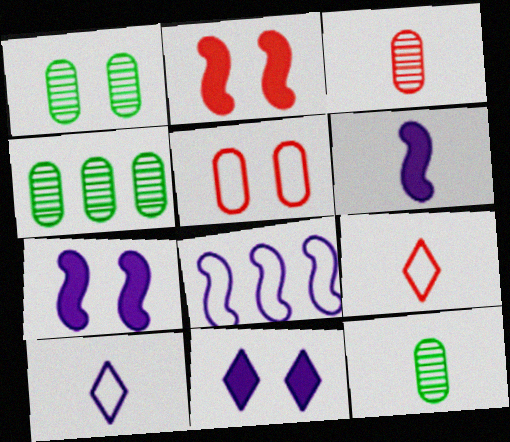[[1, 4, 12], 
[2, 4, 10], 
[4, 7, 9], 
[6, 9, 12]]